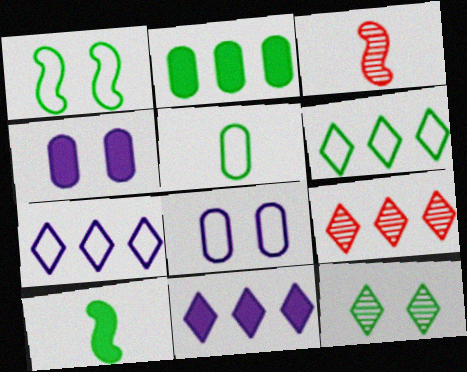[[1, 5, 6], 
[3, 4, 6], 
[6, 9, 11], 
[8, 9, 10]]